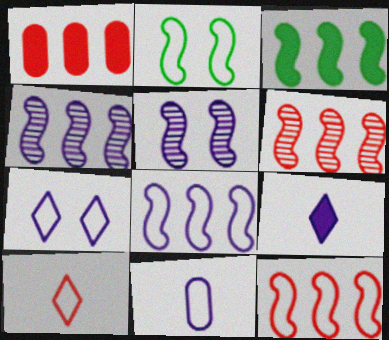[[3, 4, 12], 
[3, 6, 8], 
[7, 8, 11]]